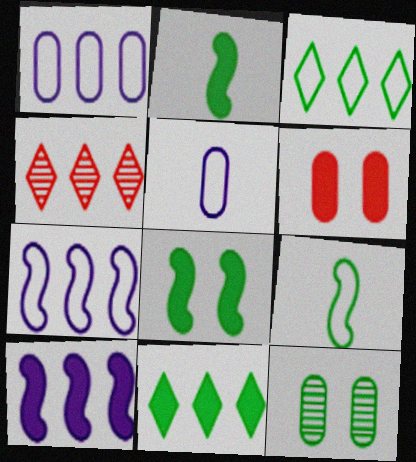[[2, 3, 12], 
[4, 5, 8], 
[9, 11, 12]]